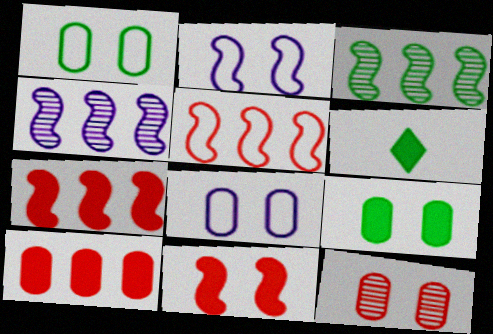[[1, 3, 6], 
[8, 9, 12]]